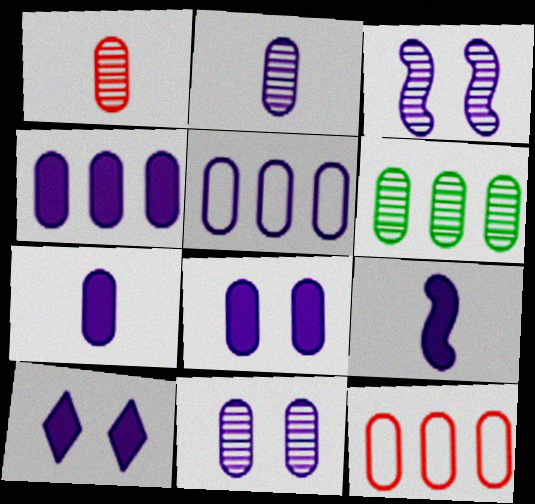[[1, 6, 11], 
[2, 5, 8], 
[4, 6, 12], 
[4, 7, 8], 
[4, 9, 10], 
[5, 7, 11]]